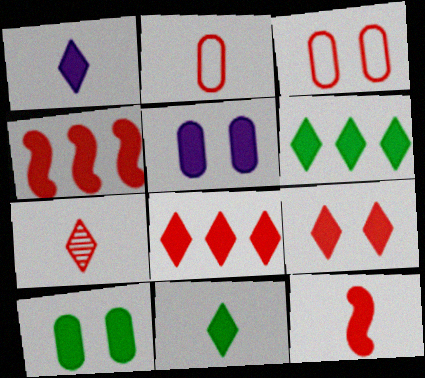[[1, 4, 10], 
[1, 6, 9], 
[2, 7, 12], 
[3, 4, 7], 
[4, 5, 11], 
[5, 6, 12]]